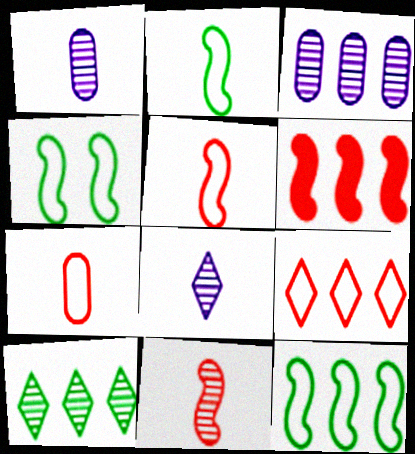[[2, 4, 12]]